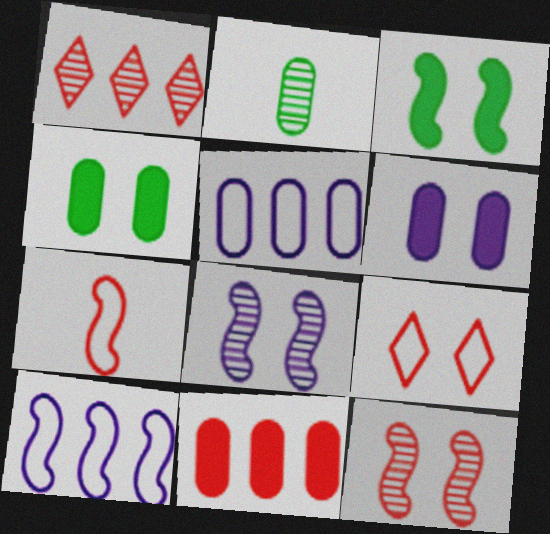[[1, 2, 8], 
[4, 8, 9]]